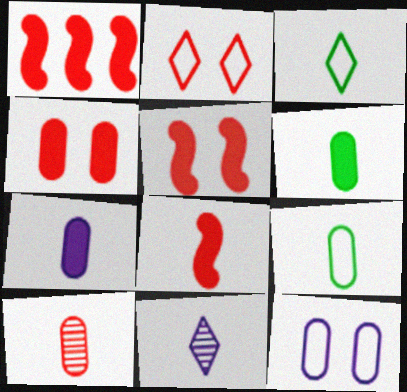[[1, 2, 10], 
[1, 5, 8], 
[7, 9, 10], 
[8, 9, 11]]